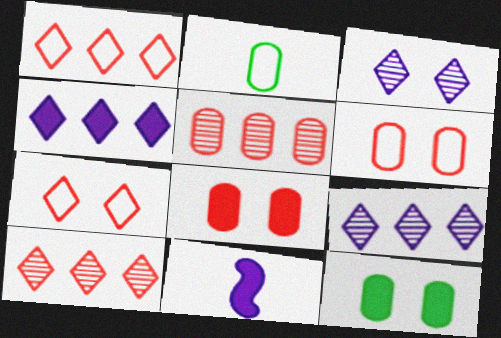[]